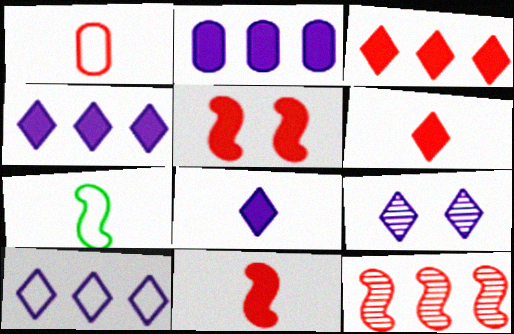[[8, 9, 10]]